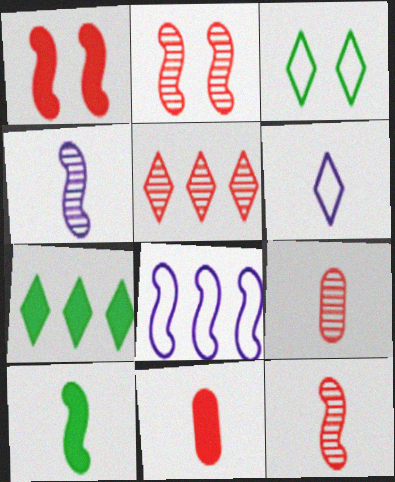[[2, 5, 9], 
[2, 8, 10], 
[6, 9, 10]]